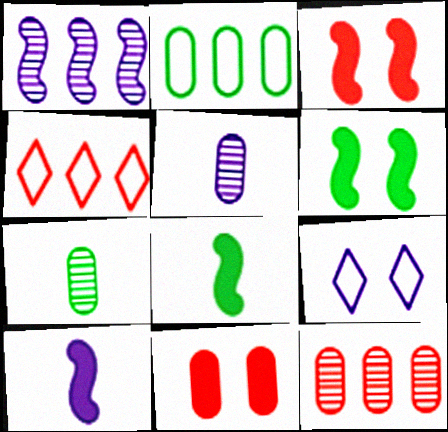[[2, 5, 11], 
[4, 5, 6], 
[8, 9, 12]]